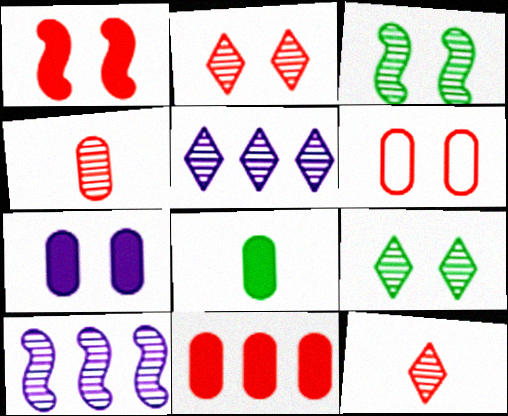[[1, 2, 6], 
[3, 4, 5], 
[4, 6, 11], 
[4, 9, 10], 
[5, 9, 12], 
[7, 8, 11]]